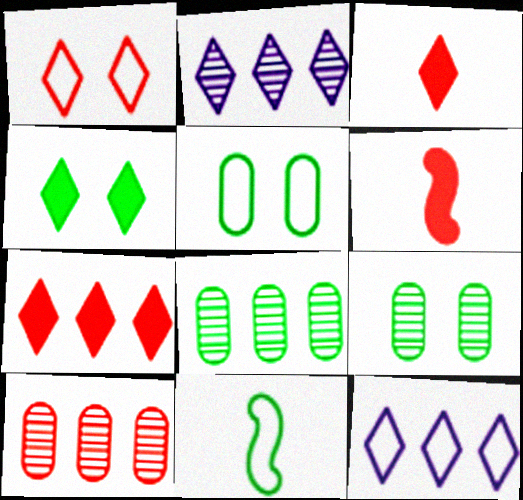[[1, 6, 10], 
[2, 5, 6], 
[4, 8, 11], 
[6, 9, 12]]